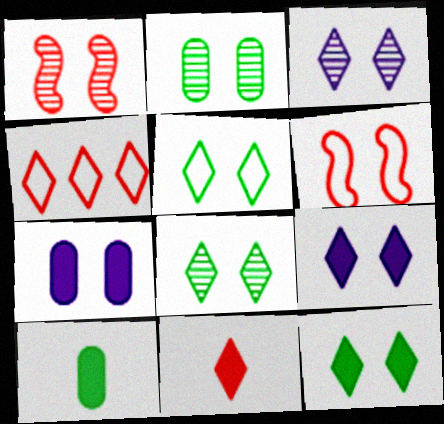[[1, 2, 3], 
[1, 5, 7], 
[2, 6, 9], 
[5, 8, 12], 
[6, 7, 8]]